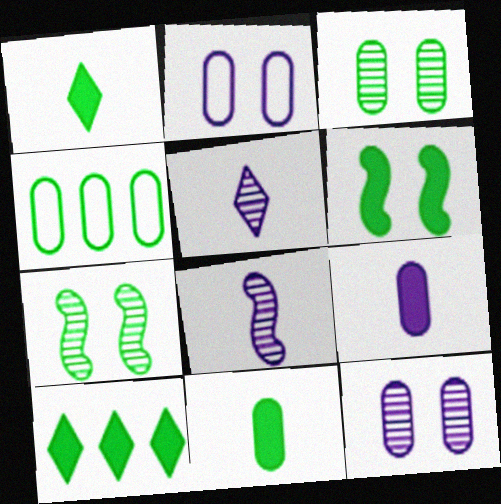[[1, 4, 7], 
[3, 4, 11], 
[6, 10, 11]]